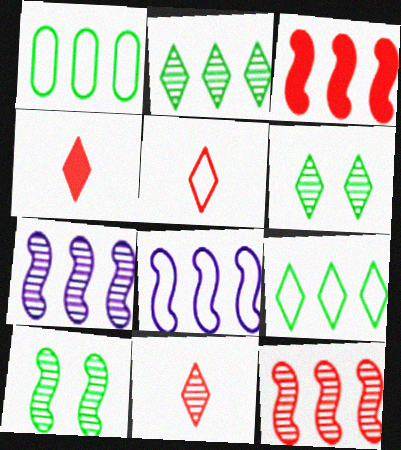[[4, 5, 11]]